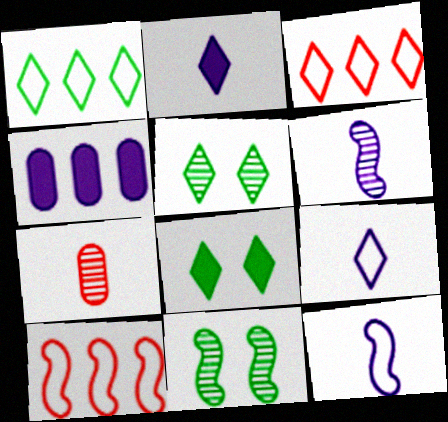[[2, 3, 5]]